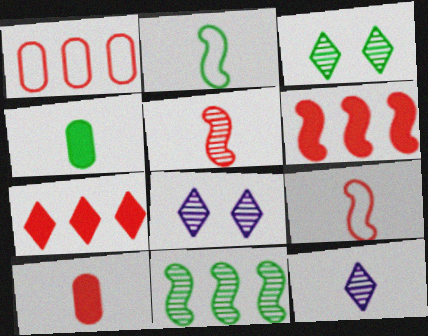[[2, 10, 12], 
[4, 9, 12]]